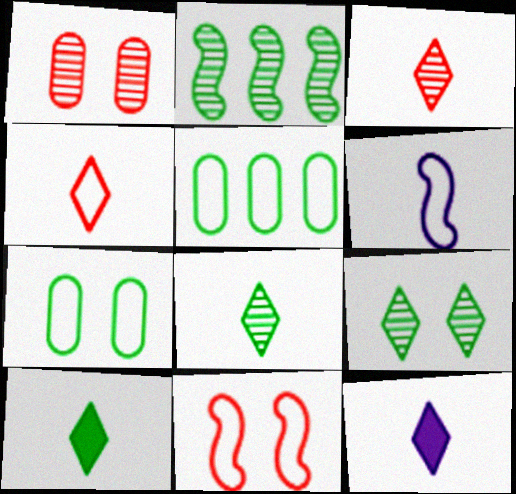[[2, 7, 10], 
[4, 8, 12]]